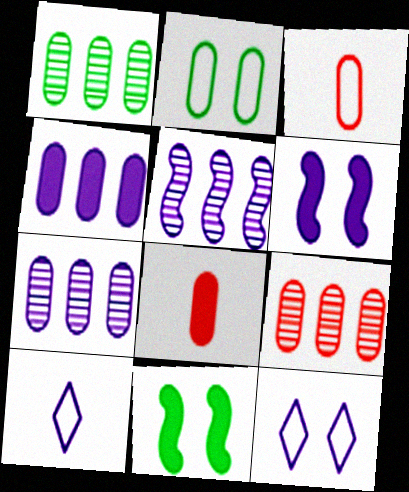[[1, 7, 9], 
[2, 7, 8], 
[6, 7, 10], 
[9, 10, 11]]